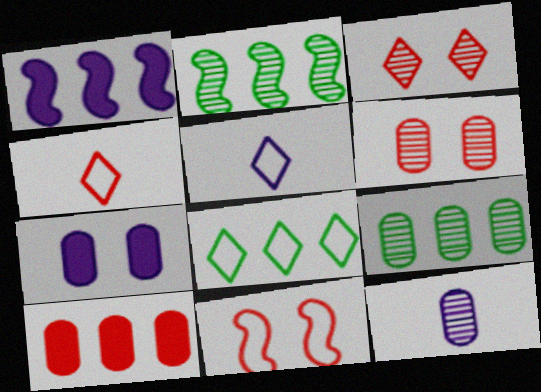[[2, 3, 12], 
[2, 4, 7], 
[6, 9, 12]]